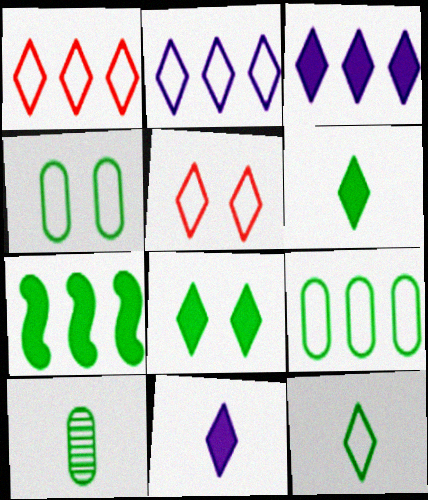[[2, 5, 12]]